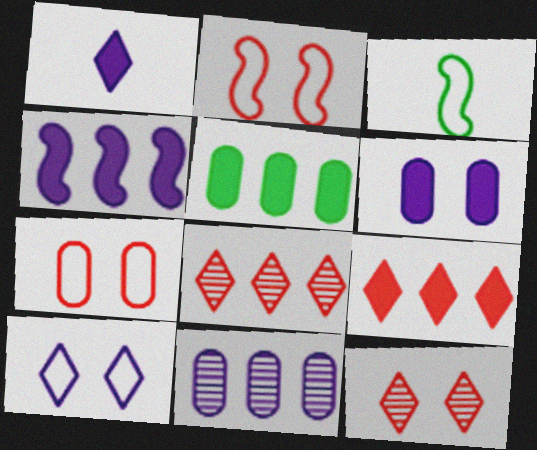[[1, 4, 6], 
[3, 6, 8], 
[4, 5, 9]]